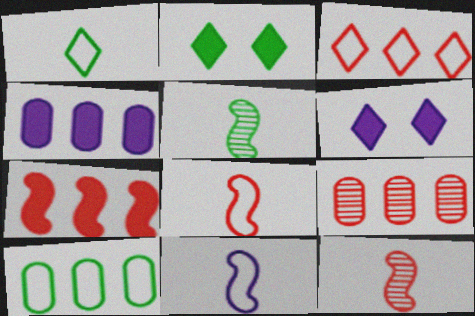[[2, 5, 10], 
[2, 9, 11], 
[3, 7, 9], 
[4, 9, 10], 
[6, 10, 12]]